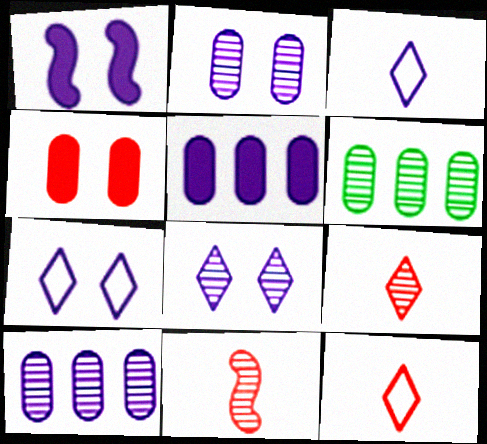[[1, 2, 7], 
[1, 3, 10], 
[1, 6, 12], 
[6, 8, 11]]